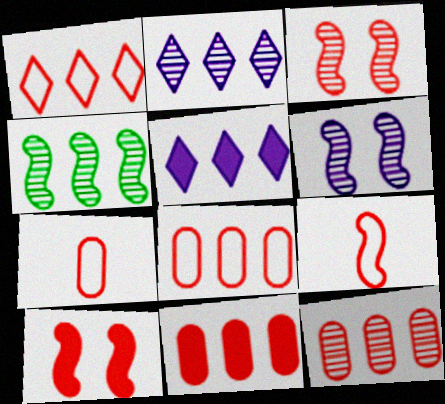[[2, 4, 12], 
[4, 5, 8], 
[8, 11, 12]]